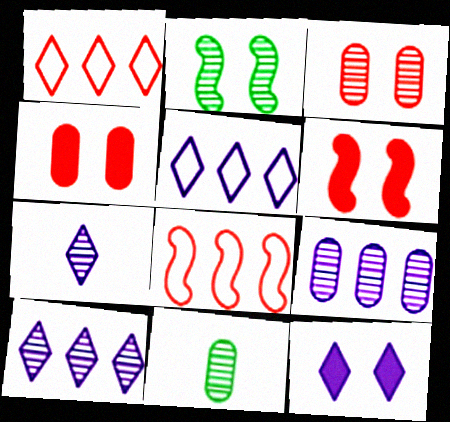[[3, 9, 11], 
[5, 6, 11], 
[5, 7, 12], 
[8, 11, 12]]